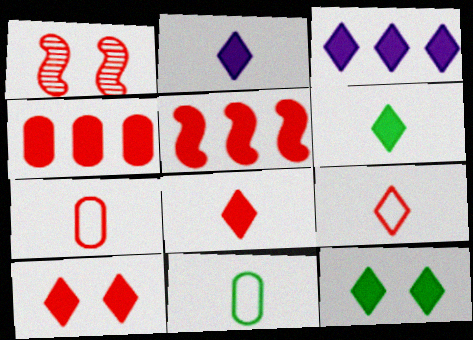[[1, 3, 11], 
[1, 4, 9], 
[2, 6, 8], 
[3, 6, 10], 
[3, 8, 12]]